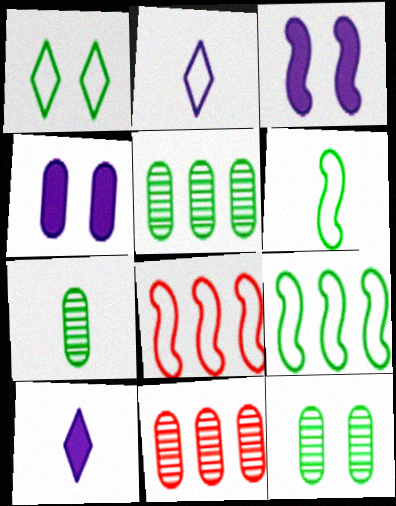[[5, 7, 12], 
[8, 10, 12]]